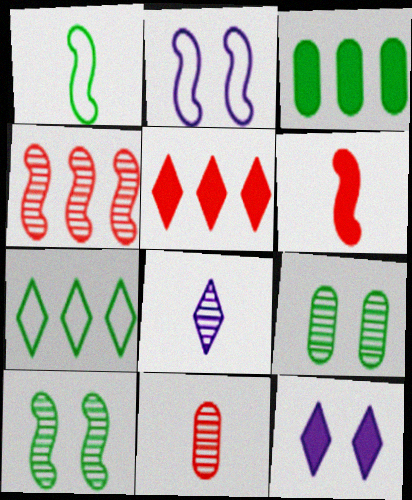[[3, 6, 12], 
[4, 8, 9]]